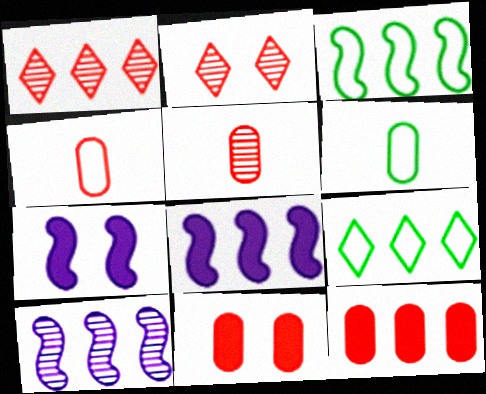[[1, 6, 7], 
[2, 6, 8], 
[5, 7, 9], 
[9, 10, 12]]